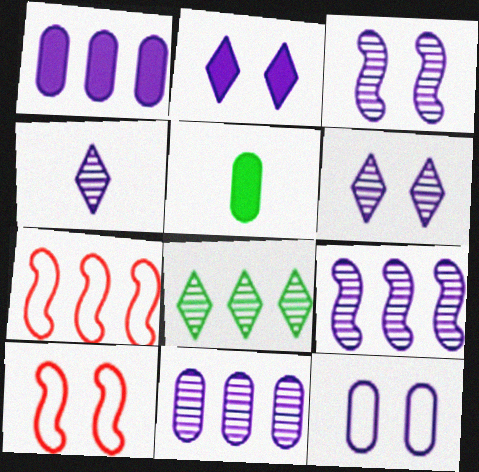[[1, 7, 8], 
[2, 3, 12], 
[3, 4, 11], 
[5, 6, 7]]